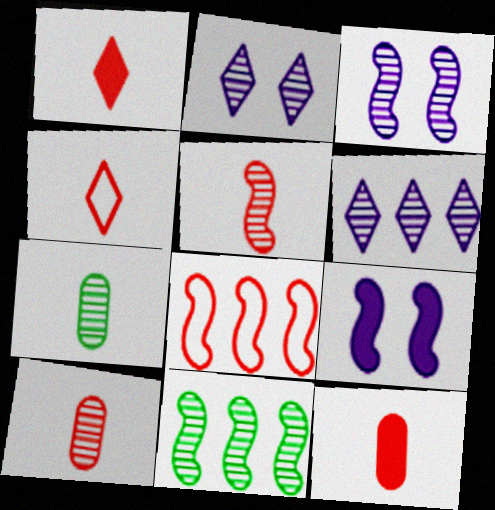[[2, 10, 11], 
[3, 5, 11], 
[4, 5, 12]]